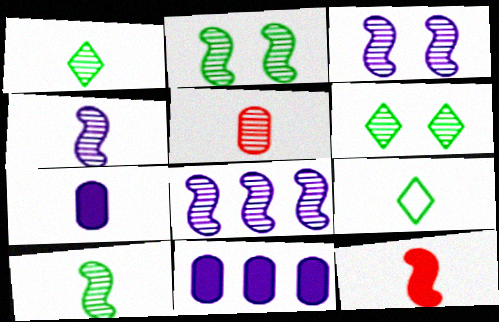[[1, 4, 5], 
[3, 4, 8], 
[5, 6, 8]]